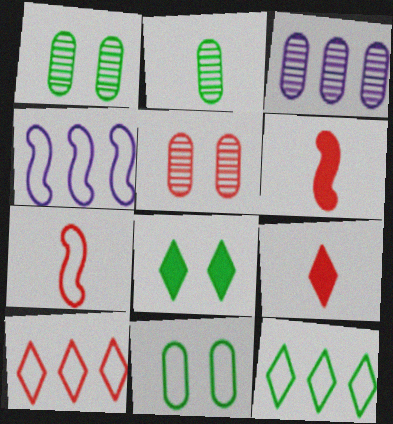[[1, 4, 9], 
[2, 3, 5], 
[3, 7, 8], 
[5, 6, 10]]